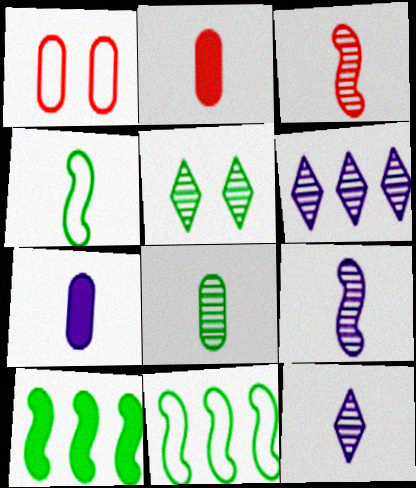[[1, 10, 12], 
[2, 4, 12], 
[3, 8, 12]]